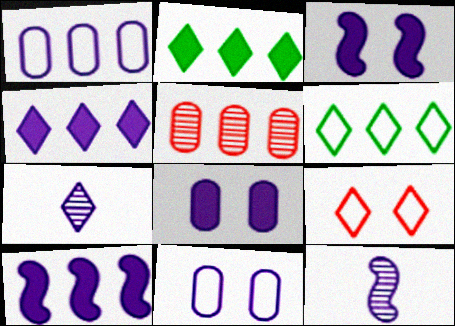[[1, 3, 7], 
[2, 7, 9], 
[4, 11, 12], 
[5, 6, 10], 
[7, 10, 11]]